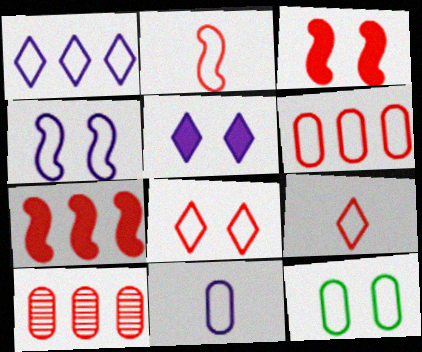[[1, 2, 12], 
[1, 4, 11], 
[2, 6, 8], 
[3, 9, 10], 
[4, 8, 12], 
[6, 11, 12]]